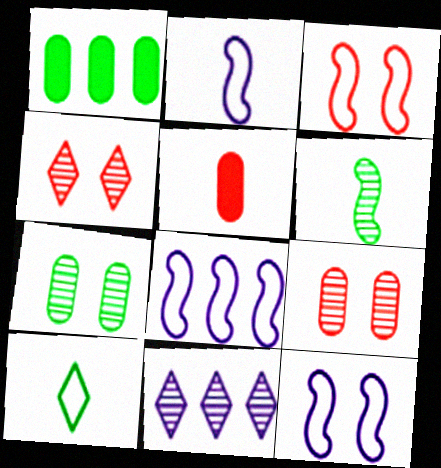[[1, 2, 4], 
[2, 8, 12], 
[6, 9, 11]]